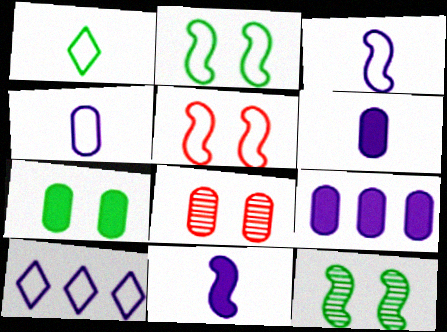[]